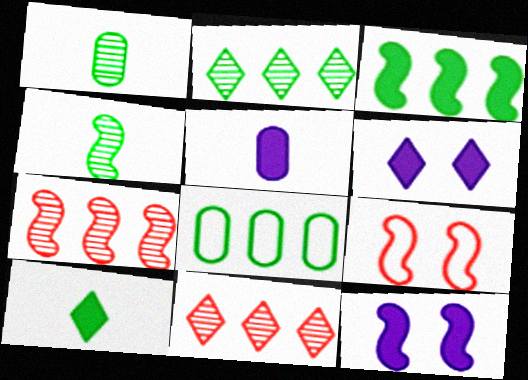[[2, 3, 8], 
[2, 5, 9]]